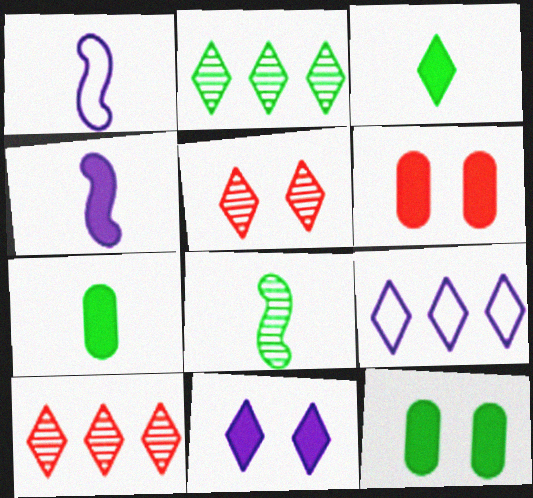[[1, 2, 6], 
[1, 10, 12], 
[3, 5, 9], 
[6, 8, 9]]